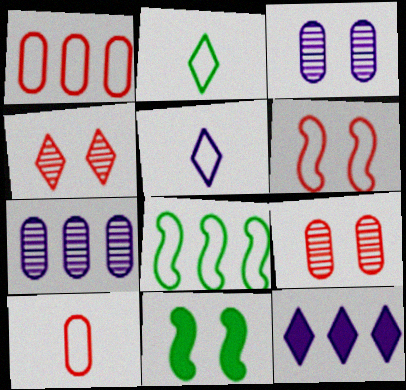[[2, 4, 12]]